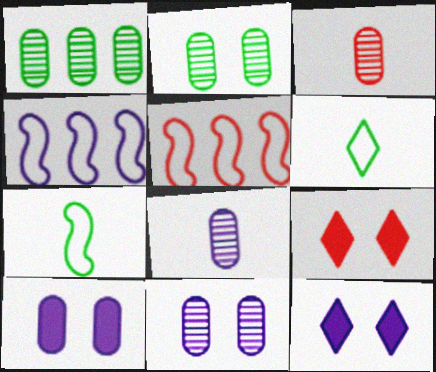[[1, 3, 11], 
[3, 5, 9], 
[4, 8, 12]]